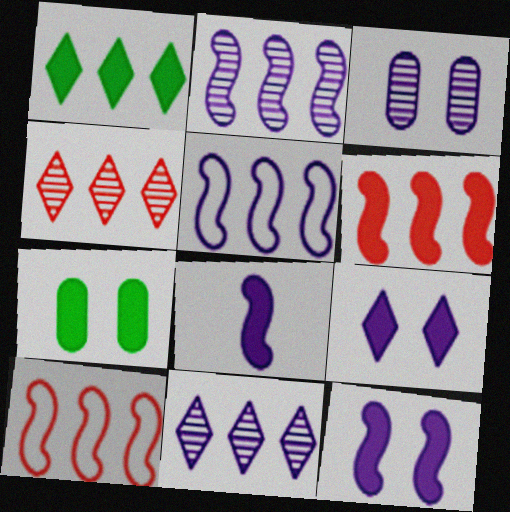[]